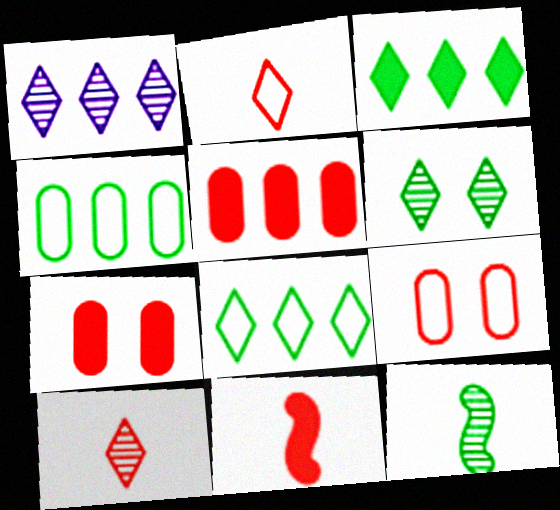[[1, 6, 10]]